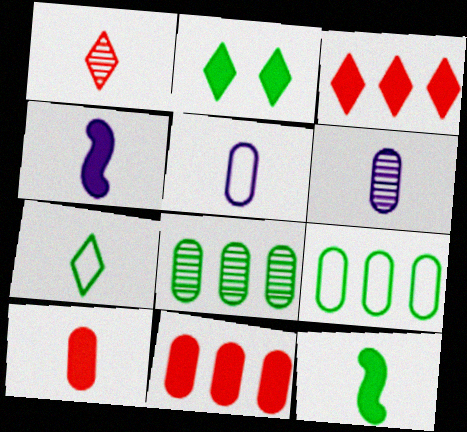[[1, 5, 12], 
[2, 4, 11]]